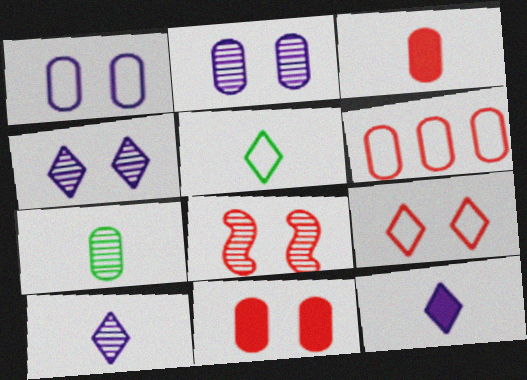[[8, 9, 11]]